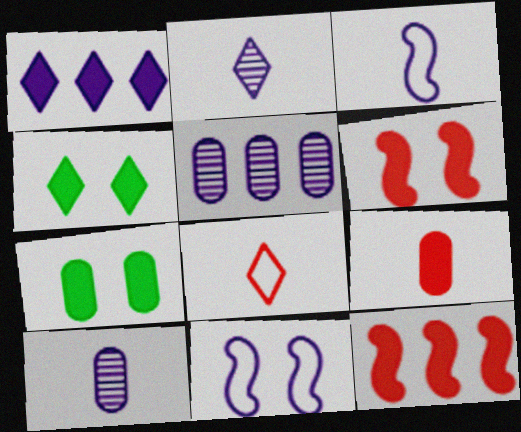[[1, 10, 11]]